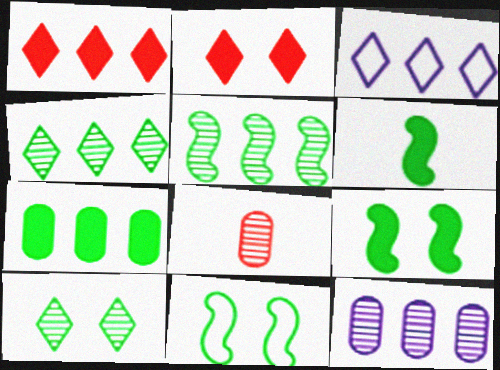[[1, 3, 4], 
[3, 8, 9], 
[5, 6, 11]]